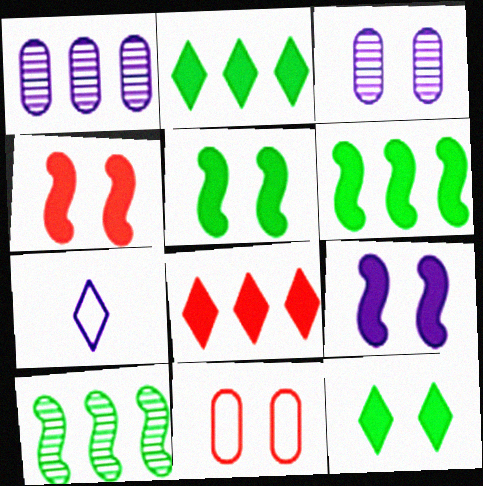[[1, 7, 9], 
[4, 5, 9]]